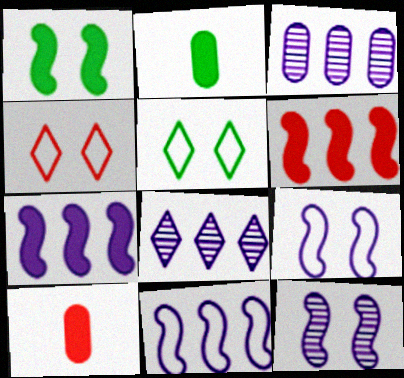[]